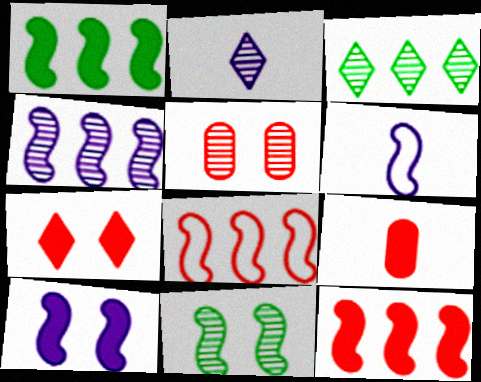[[1, 4, 8], 
[4, 6, 10], 
[6, 11, 12], 
[7, 9, 12]]